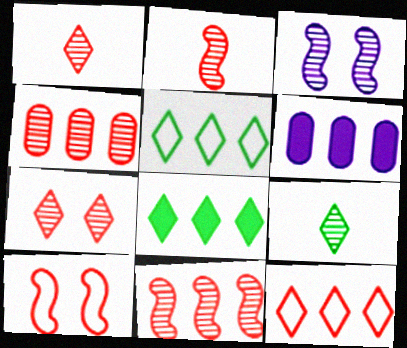[[2, 4, 7], 
[3, 4, 9], 
[5, 6, 11], 
[6, 9, 10]]